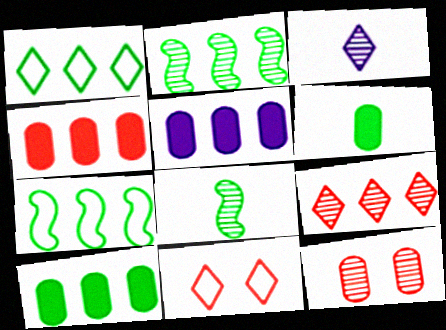[[1, 2, 10], 
[2, 3, 12], 
[4, 5, 10], 
[5, 7, 9], 
[5, 8, 11]]